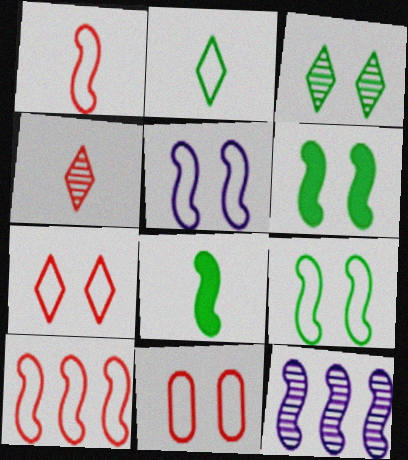[[1, 6, 12]]